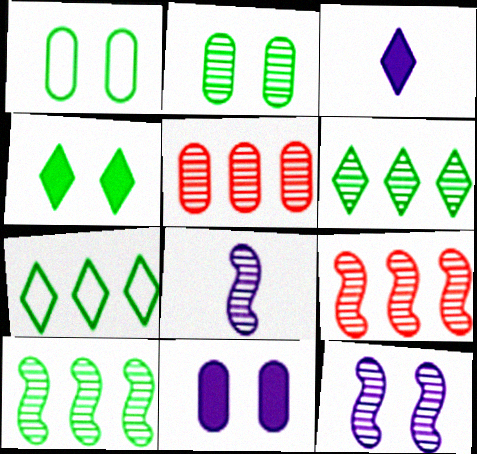[[1, 3, 9]]